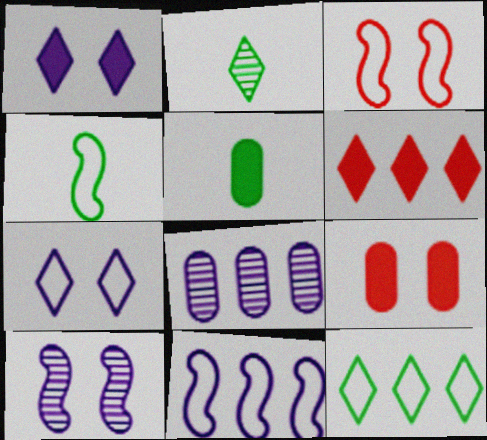[[2, 4, 5], 
[2, 6, 7], 
[2, 9, 11], 
[3, 4, 11]]